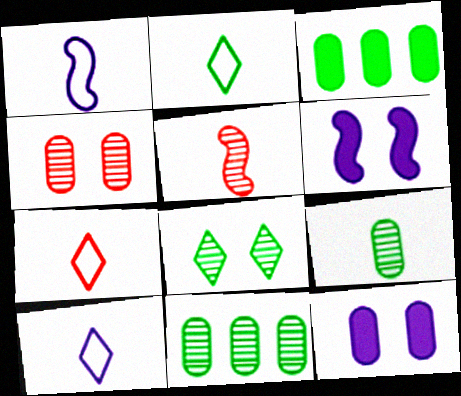[[2, 7, 10], 
[6, 7, 11]]